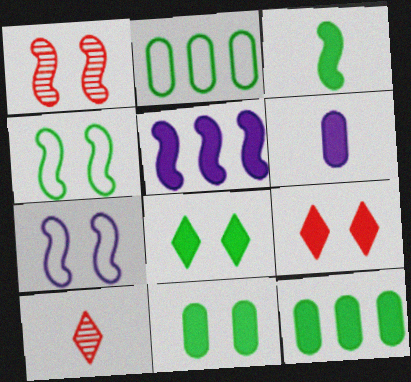[[3, 8, 12], 
[7, 10, 12]]